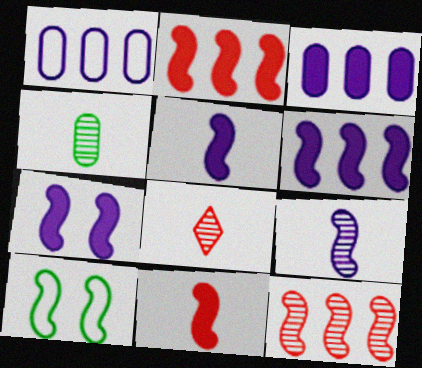[[2, 9, 10], 
[3, 8, 10], 
[4, 8, 9], 
[5, 6, 7], 
[5, 10, 12]]